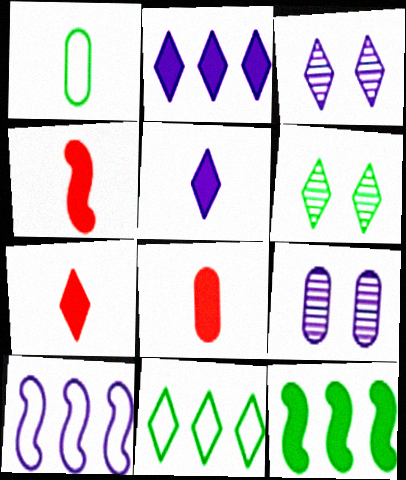[[1, 6, 12], 
[3, 7, 11], 
[4, 7, 8], 
[4, 9, 11], 
[5, 9, 10], 
[6, 8, 10]]